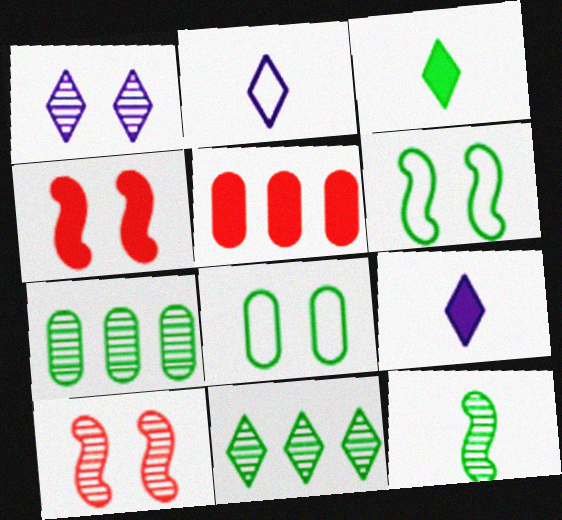[[1, 4, 8], 
[2, 4, 7], 
[3, 6, 7]]